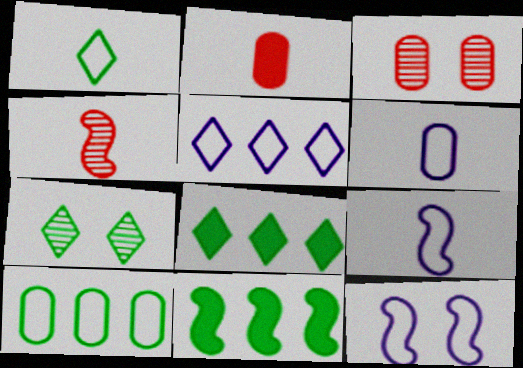[[1, 7, 8], 
[3, 8, 9], 
[4, 11, 12], 
[5, 6, 12]]